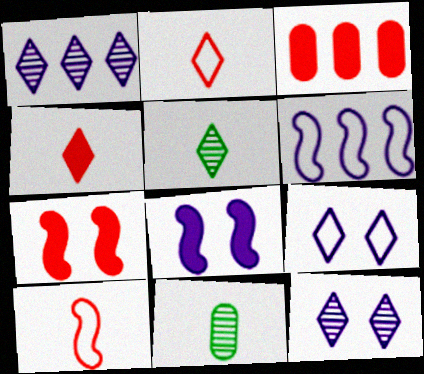[[3, 4, 7]]